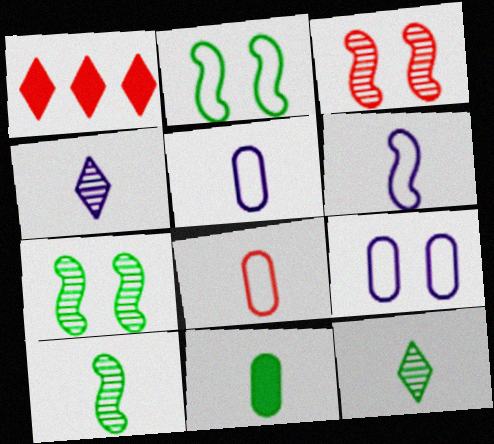[[1, 3, 8], 
[1, 5, 7], 
[1, 9, 10]]